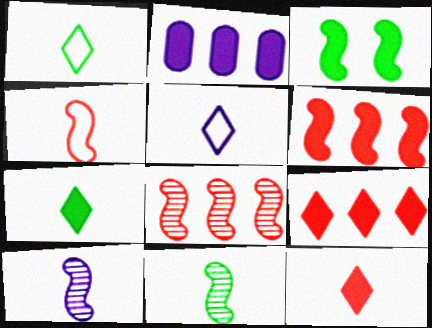[[2, 3, 12]]